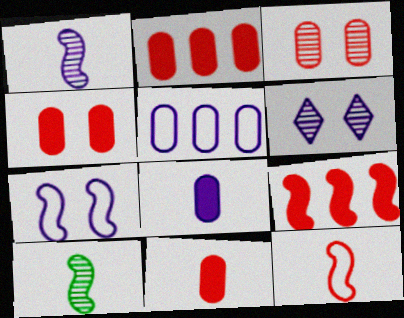[[2, 4, 11], 
[7, 9, 10]]